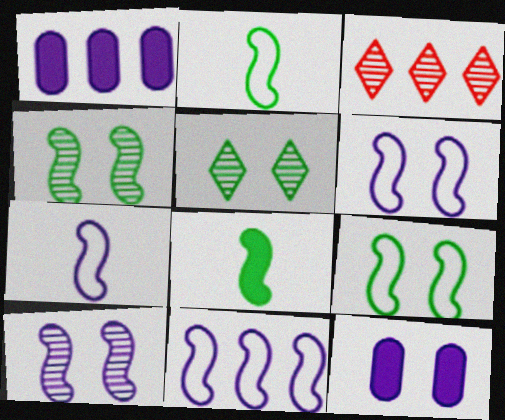[[2, 3, 12], 
[6, 7, 11]]